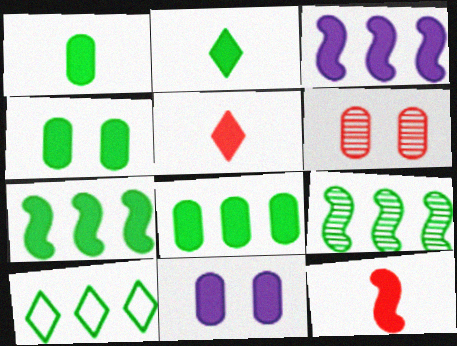[[1, 4, 8], 
[2, 4, 7], 
[3, 4, 5], 
[5, 7, 11], 
[8, 9, 10]]